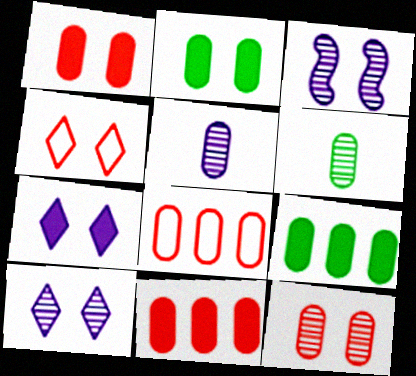[[2, 3, 4], 
[2, 5, 8]]